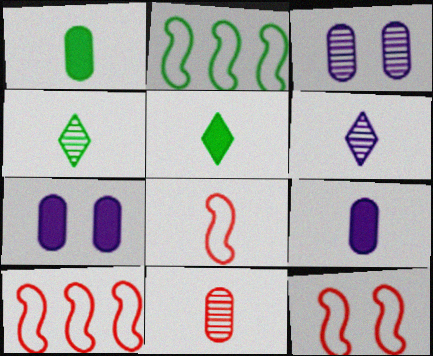[[1, 6, 8], 
[3, 5, 10], 
[4, 7, 10], 
[4, 8, 9], 
[8, 10, 12]]